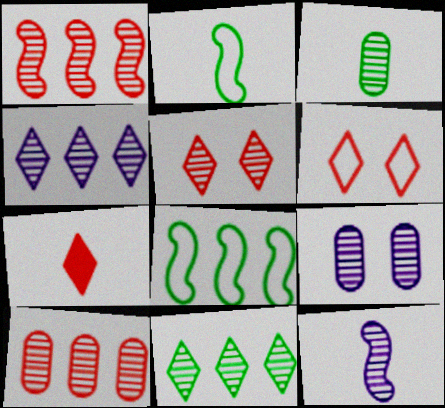[[3, 9, 10], 
[4, 9, 12], 
[7, 8, 9]]